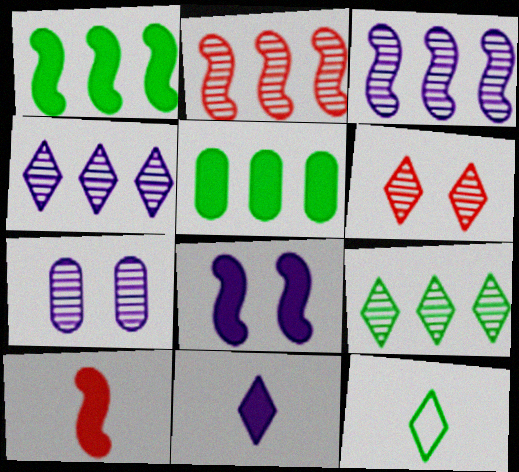[[1, 8, 10]]